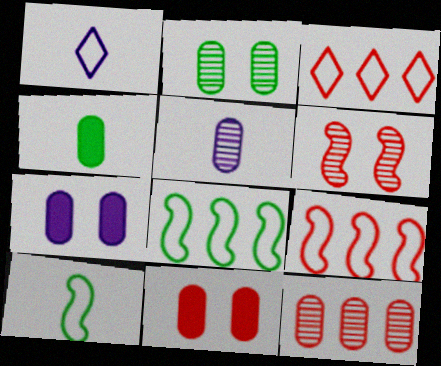[[2, 5, 12]]